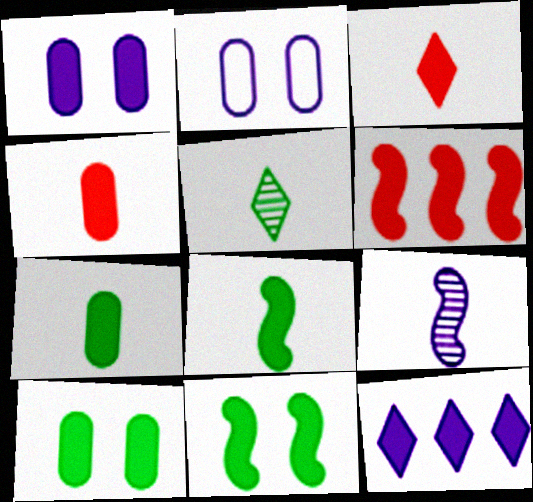[[2, 5, 6], 
[2, 9, 12], 
[4, 11, 12]]